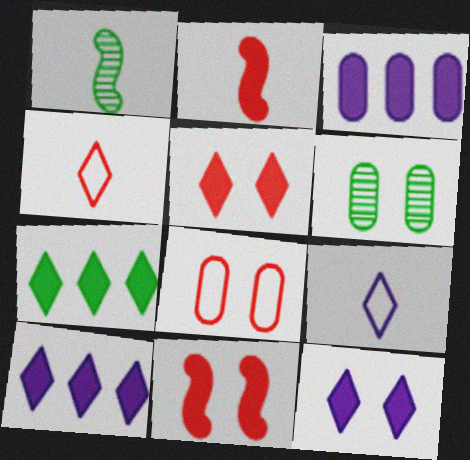[[1, 8, 10]]